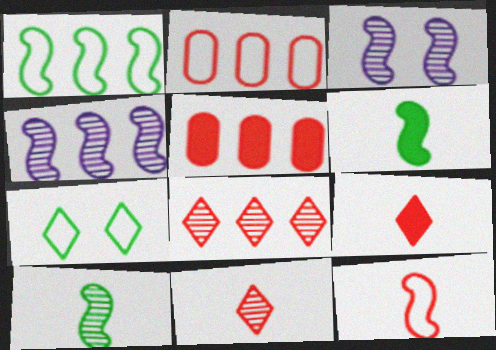[]